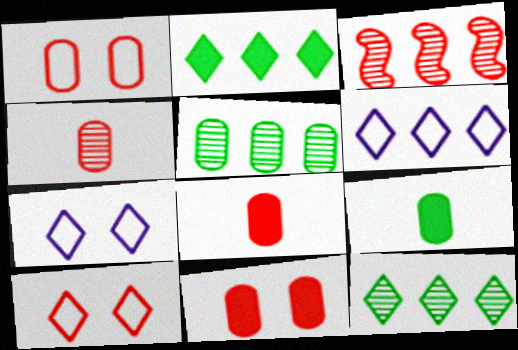[[3, 7, 9], 
[3, 8, 10]]